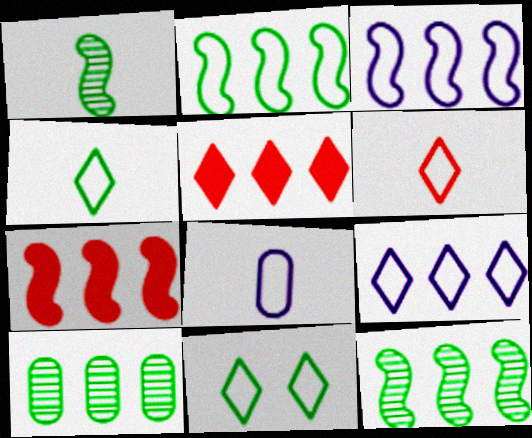[[3, 5, 10], 
[3, 7, 12], 
[6, 9, 11], 
[7, 9, 10]]